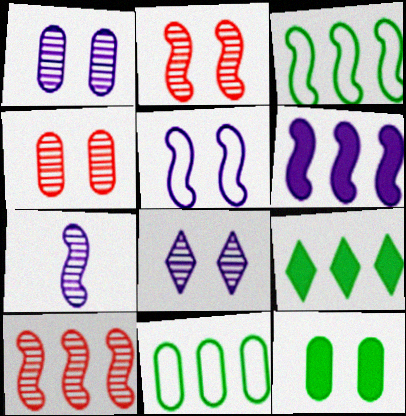[[3, 6, 10], 
[5, 6, 7]]